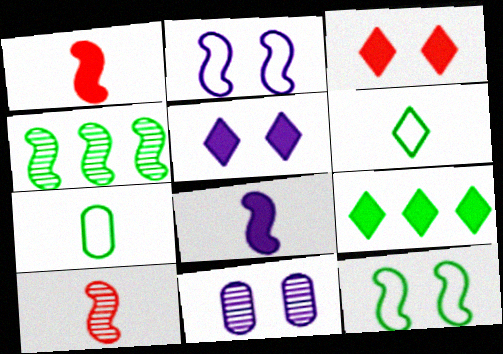[[1, 2, 4], 
[2, 5, 11], 
[3, 11, 12]]